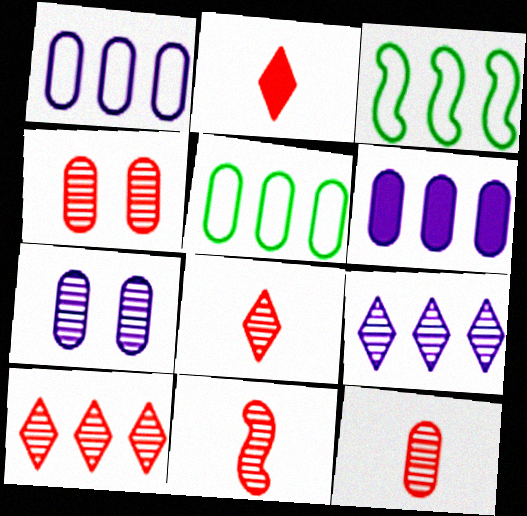[[2, 3, 7], 
[3, 6, 10], 
[4, 10, 11], 
[8, 11, 12]]